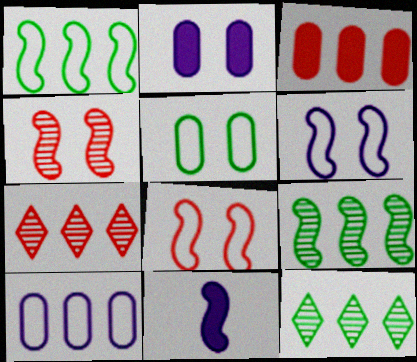[[1, 4, 11], 
[5, 7, 11], 
[8, 9, 11]]